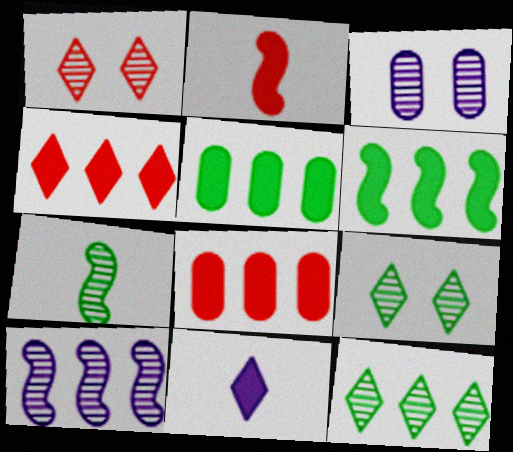[]